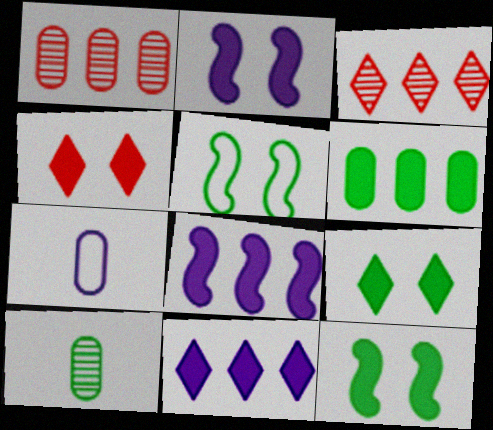[[3, 7, 12]]